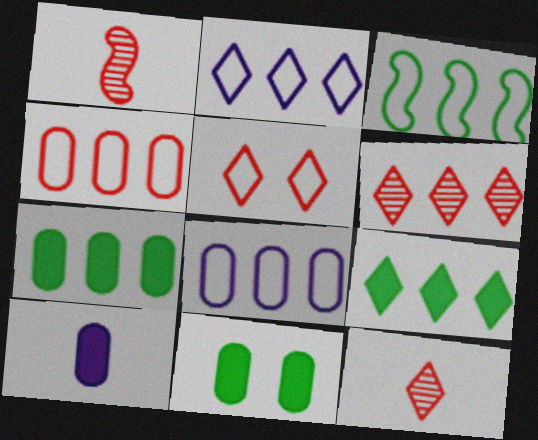[[1, 2, 11], 
[2, 3, 4], 
[2, 6, 9]]